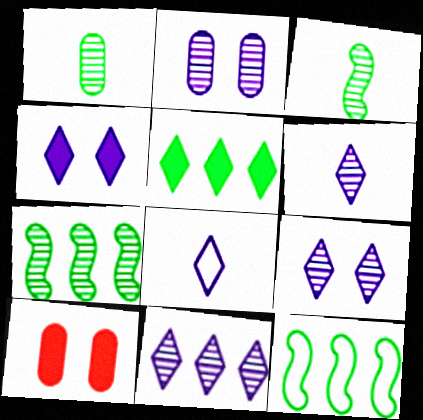[[4, 8, 11], 
[6, 9, 11], 
[6, 10, 12], 
[7, 8, 10]]